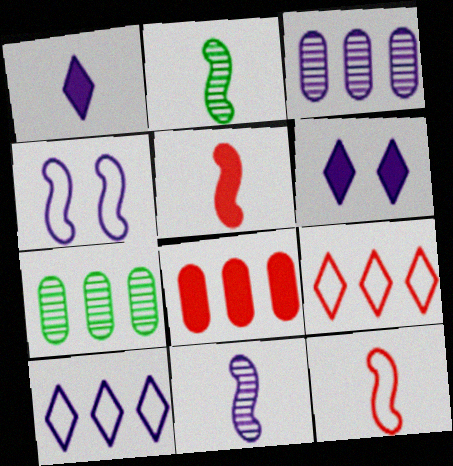[[1, 3, 4], 
[6, 7, 12]]